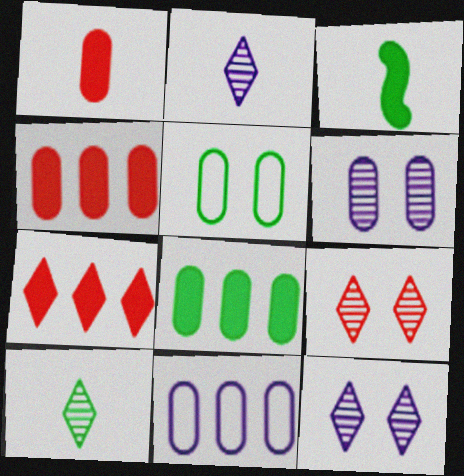[[3, 9, 11]]